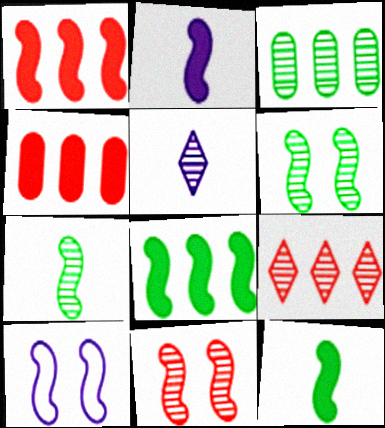[[1, 7, 10], 
[3, 5, 11]]